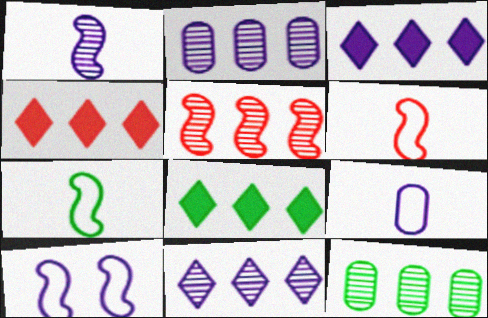[[3, 4, 8], 
[5, 11, 12]]